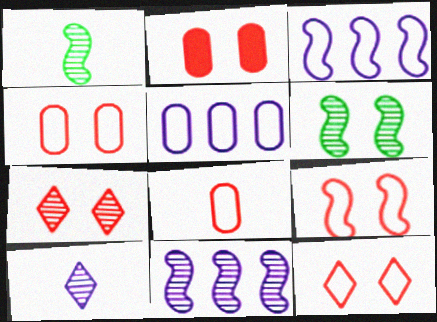[[2, 7, 9], 
[4, 9, 12]]